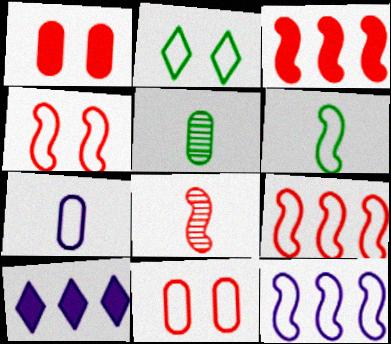[[2, 7, 9], 
[3, 4, 8], 
[4, 5, 10], 
[4, 6, 12]]